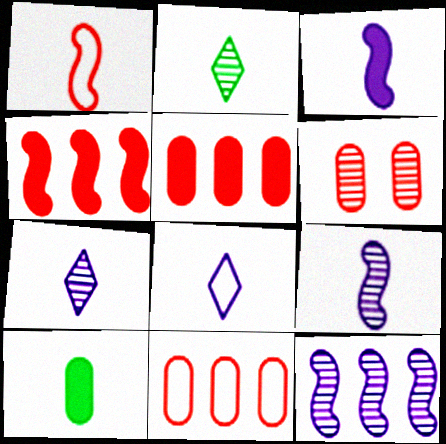[[1, 7, 10], 
[2, 6, 12]]